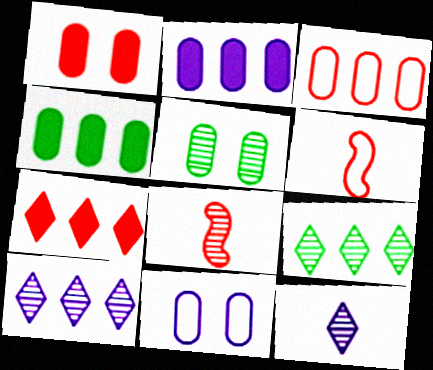[[1, 5, 11], 
[5, 8, 10]]